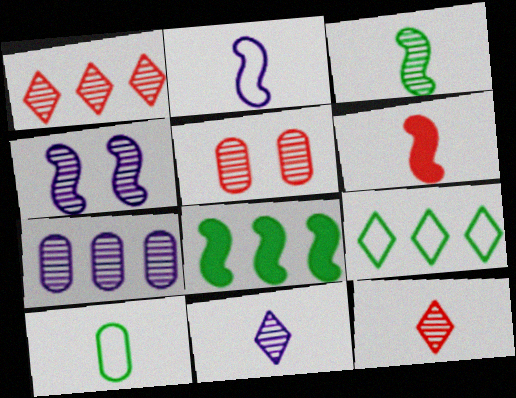[[2, 3, 6], 
[4, 7, 11], 
[6, 10, 11]]